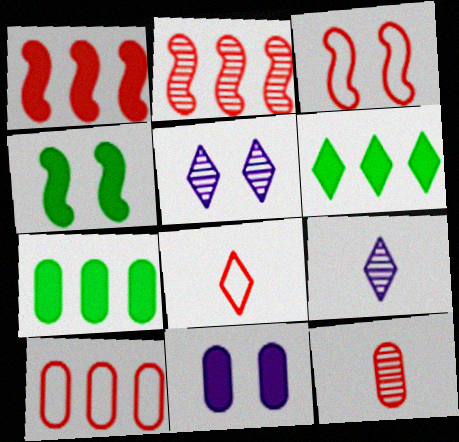[[3, 7, 9], 
[3, 8, 10], 
[4, 9, 10], 
[5, 6, 8]]